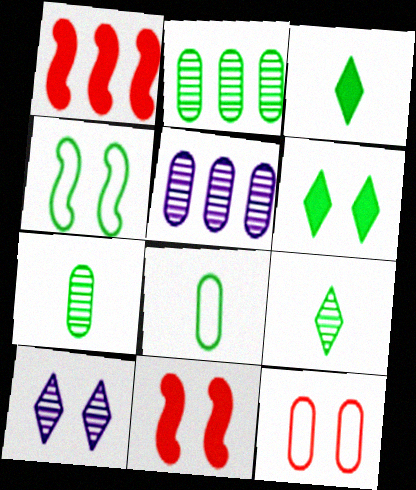[[1, 8, 10], 
[2, 3, 4]]